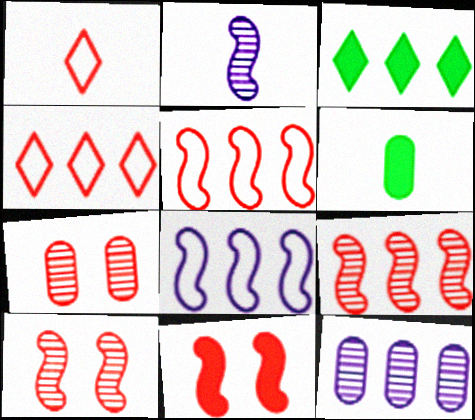[[1, 2, 6], 
[3, 5, 12]]